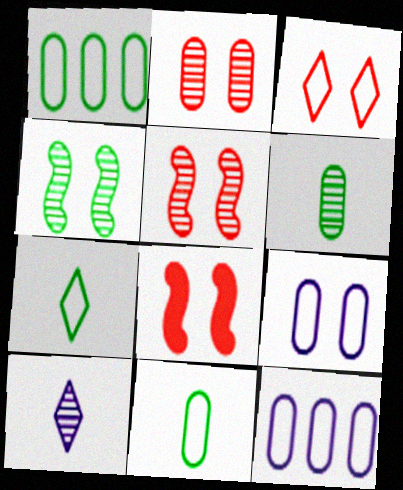[[1, 8, 10], 
[2, 3, 8]]